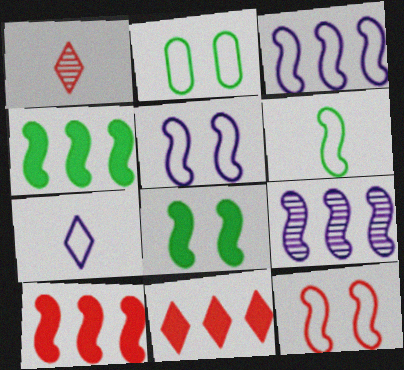[[3, 6, 12]]